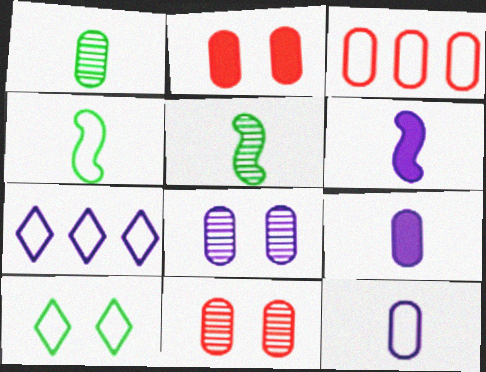[[2, 5, 7], 
[6, 7, 8]]